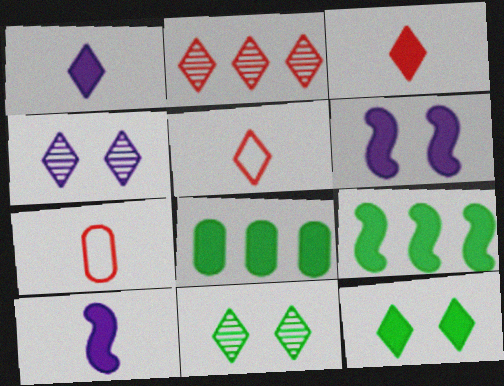[[3, 6, 8], 
[4, 7, 9]]